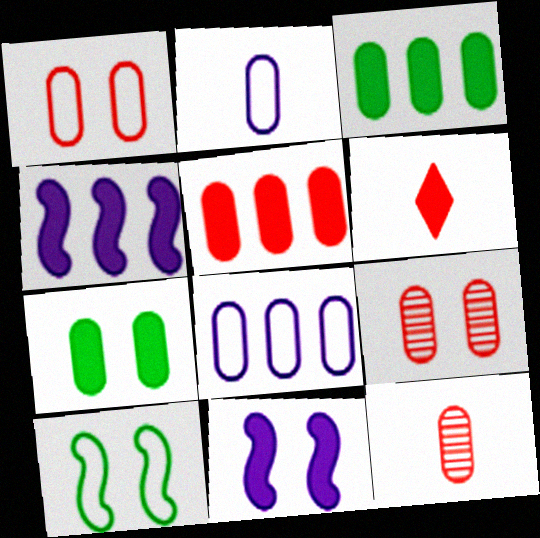[[1, 5, 12], 
[2, 3, 9], 
[3, 6, 11], 
[4, 6, 7], 
[7, 8, 12]]